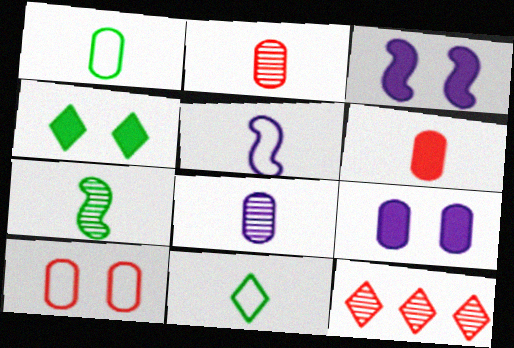[[1, 3, 12], 
[1, 6, 8]]